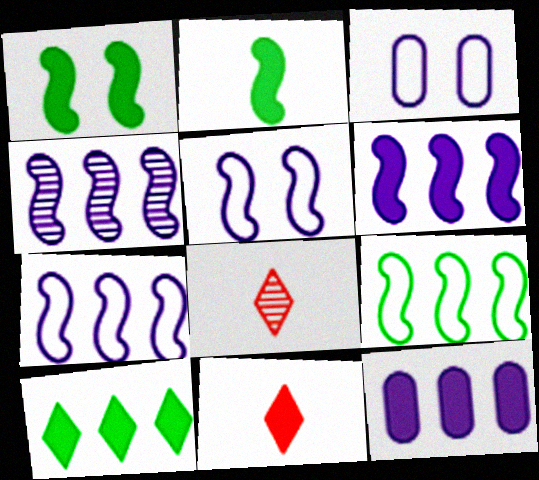[[1, 11, 12], 
[4, 6, 7]]